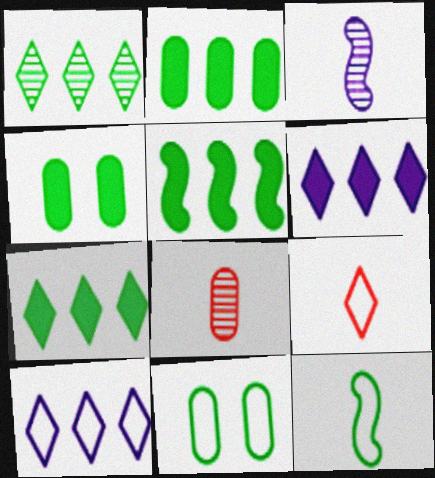[[1, 4, 12], 
[2, 5, 7]]